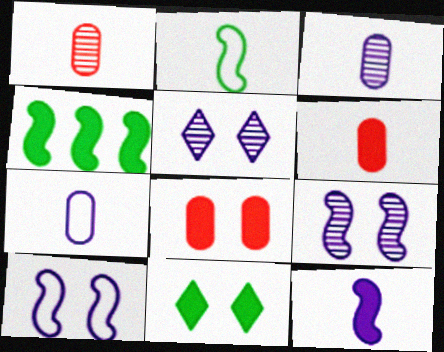[]